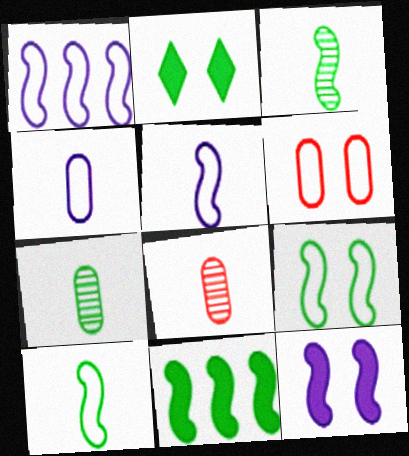[[1, 2, 8], 
[3, 9, 11]]